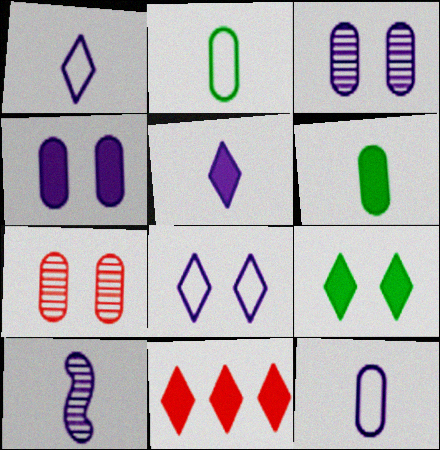[[5, 9, 11], 
[5, 10, 12]]